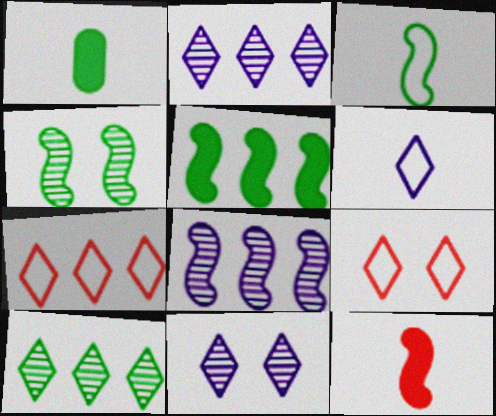[[1, 8, 9], 
[3, 4, 5]]